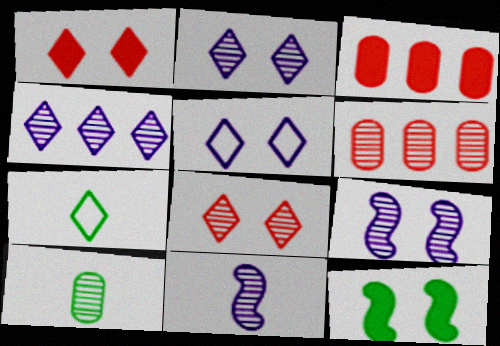[[1, 4, 7], 
[3, 7, 9]]